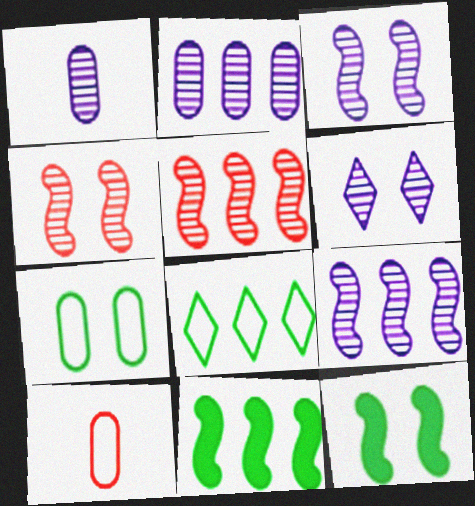[[1, 6, 9], 
[6, 10, 11]]